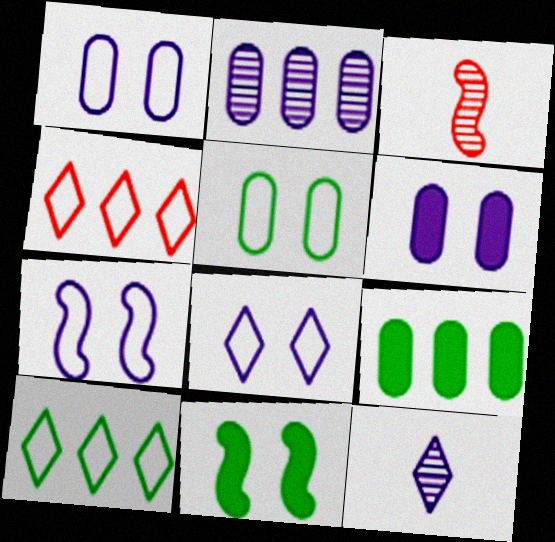[[1, 7, 8], 
[3, 6, 10], 
[3, 8, 9]]